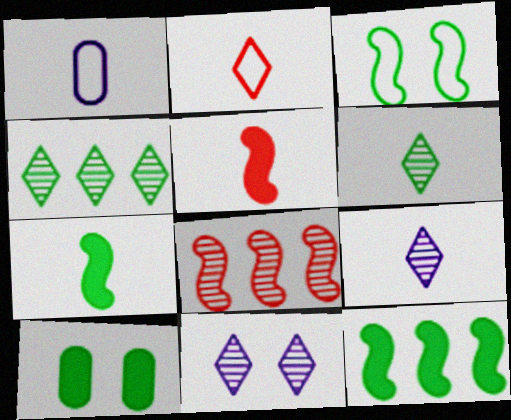[[1, 5, 6]]